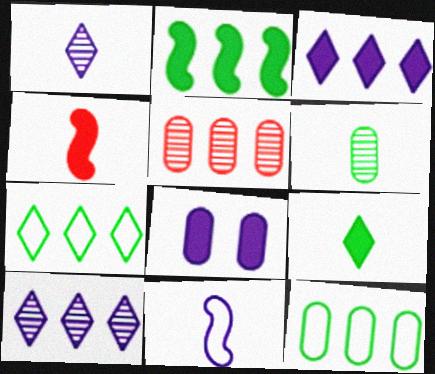[[8, 10, 11]]